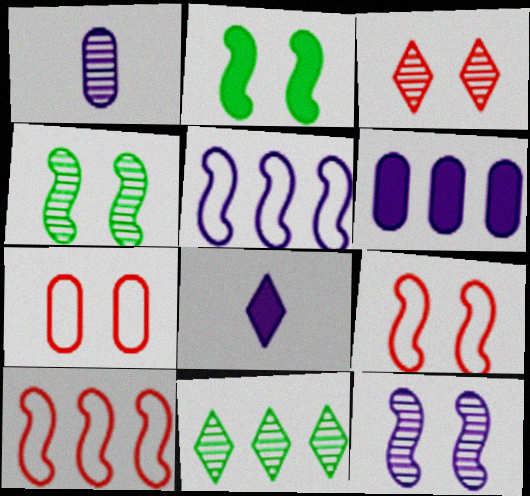[[2, 9, 12], 
[6, 10, 11]]